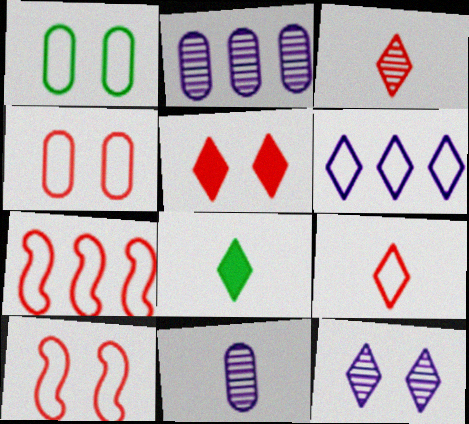[[2, 8, 10], 
[4, 7, 9]]